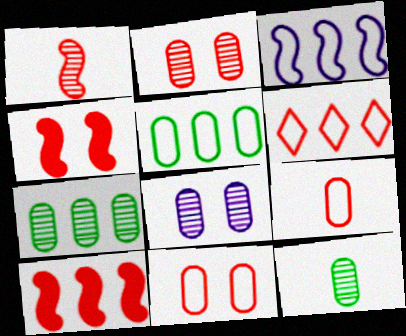[[3, 5, 6]]